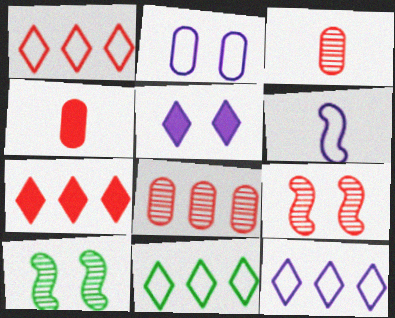[[1, 4, 9], 
[1, 11, 12], 
[2, 6, 12], 
[4, 10, 12]]